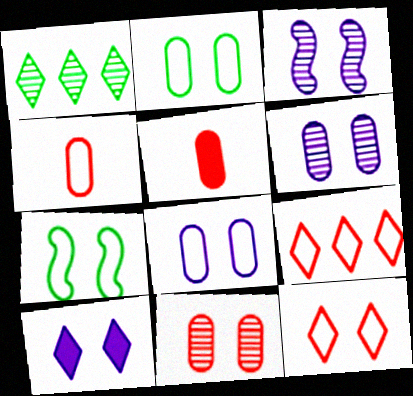[[3, 8, 10], 
[7, 8, 12], 
[7, 10, 11]]